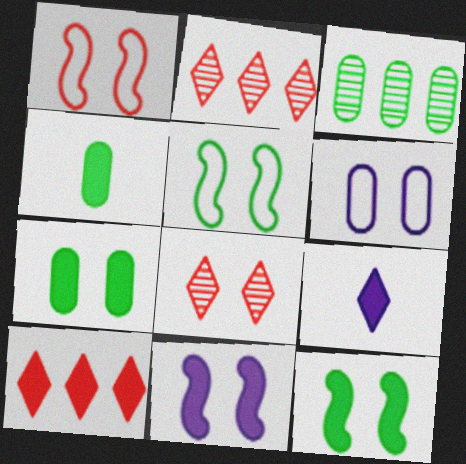[[1, 3, 9], 
[4, 10, 11], 
[6, 8, 12]]